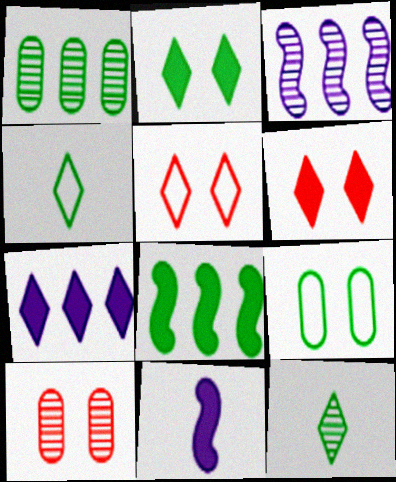[[1, 5, 11], 
[3, 10, 12], 
[5, 7, 12], 
[8, 9, 12]]